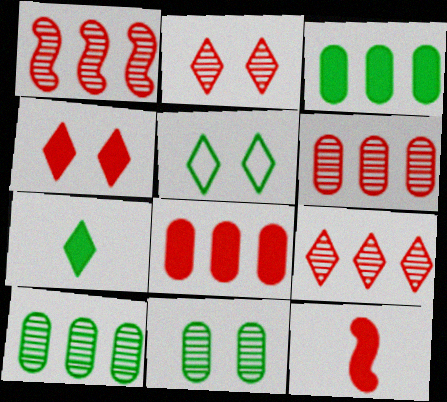[[1, 6, 9], 
[4, 8, 12]]